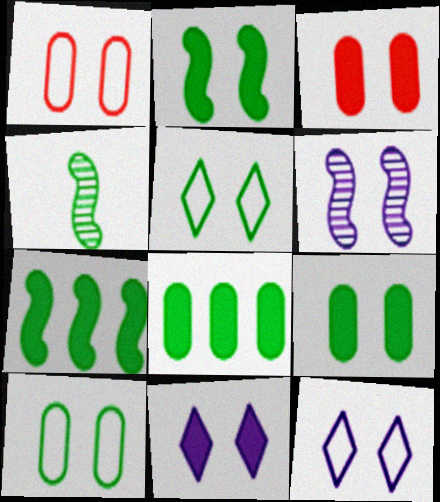[[2, 3, 11], 
[3, 5, 6], 
[4, 5, 8]]